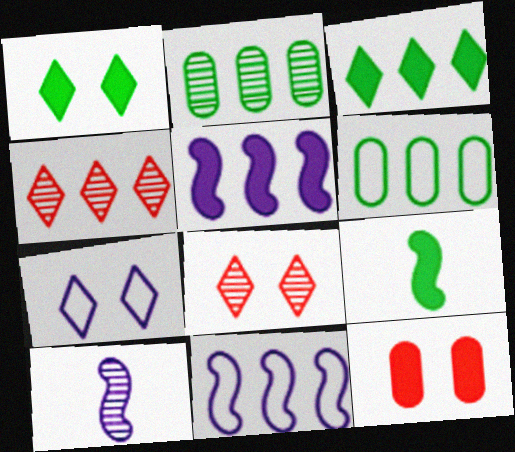[[1, 7, 8], 
[2, 8, 10], 
[4, 5, 6]]